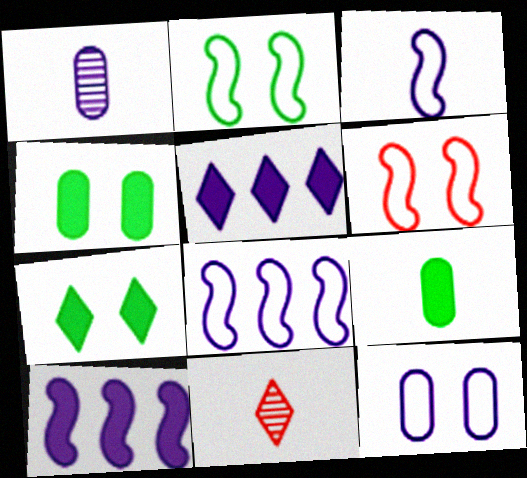[[3, 9, 11], 
[4, 8, 11]]